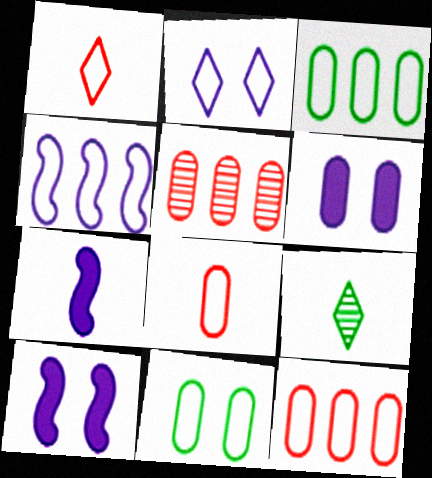[[1, 4, 11], 
[7, 8, 9], 
[9, 10, 12]]